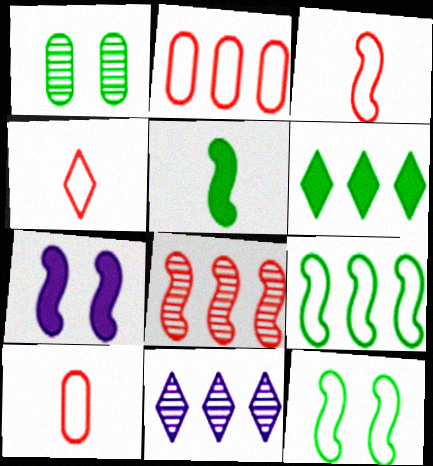[[3, 4, 10]]